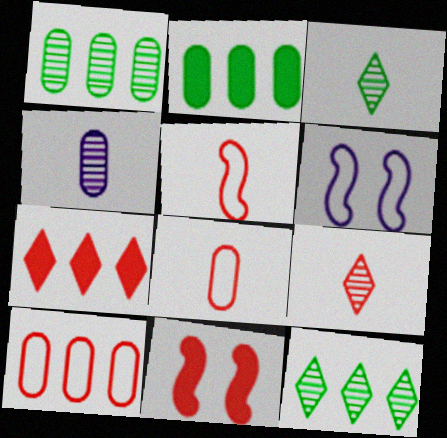[[2, 6, 9], 
[9, 10, 11]]